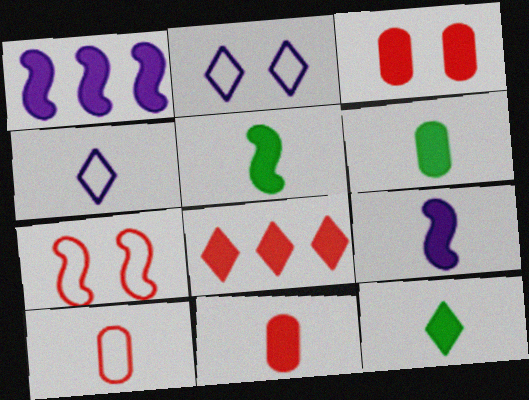[[1, 3, 12], 
[5, 6, 12], 
[9, 11, 12]]